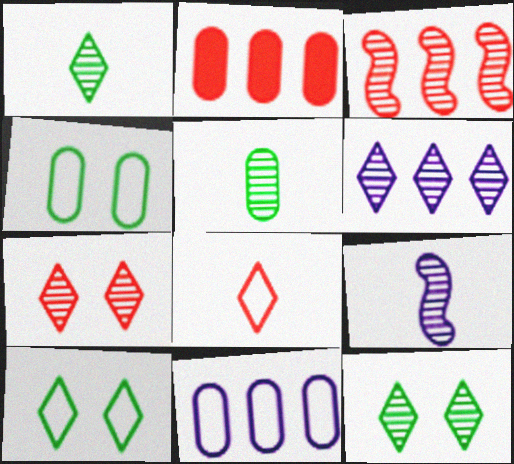[[1, 6, 7], 
[2, 9, 10]]